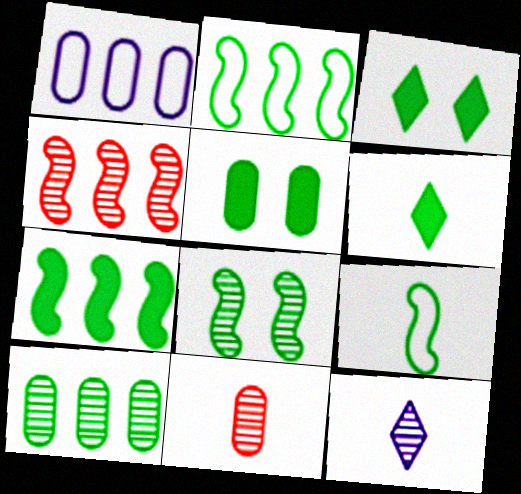[[1, 5, 11], 
[3, 9, 10], 
[5, 6, 7], 
[7, 8, 9]]